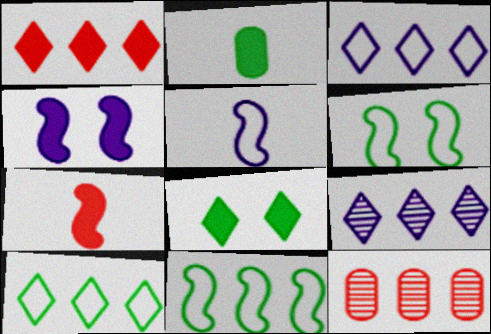[[1, 2, 4], 
[1, 9, 10], 
[5, 8, 12]]